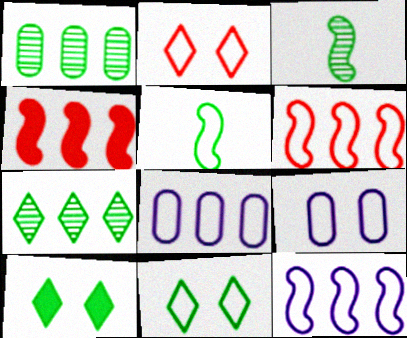[[1, 5, 10], 
[2, 5, 8], 
[4, 7, 8]]